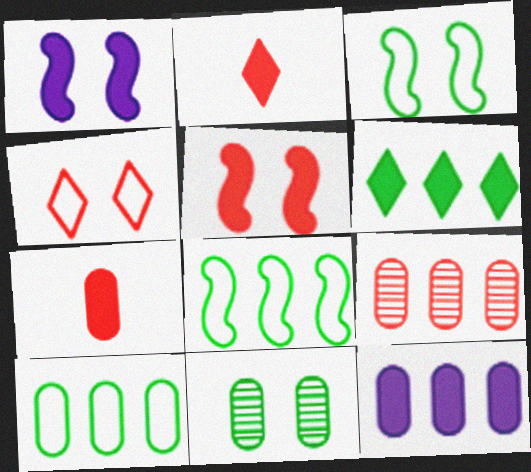[[1, 4, 11], 
[1, 6, 7], 
[9, 10, 12]]